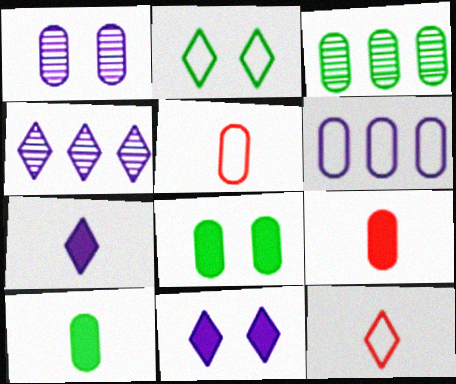[]